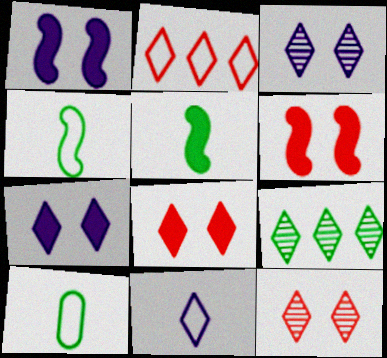[[8, 9, 11]]